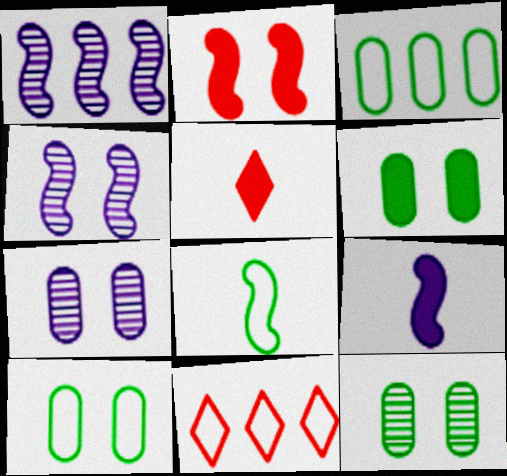[[1, 2, 8], 
[1, 5, 10], 
[3, 4, 5], 
[6, 10, 12], 
[9, 11, 12]]